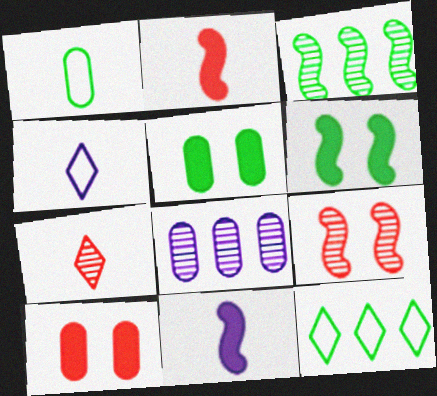[[1, 7, 11], 
[1, 8, 10], 
[3, 4, 10]]